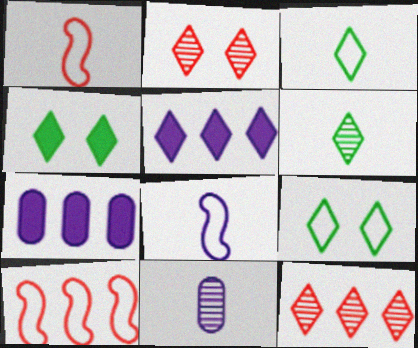[[2, 3, 5], 
[4, 10, 11]]